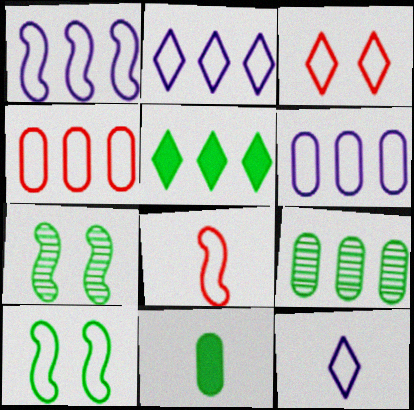[[1, 2, 6], 
[1, 8, 10], 
[3, 4, 8], 
[4, 10, 12]]